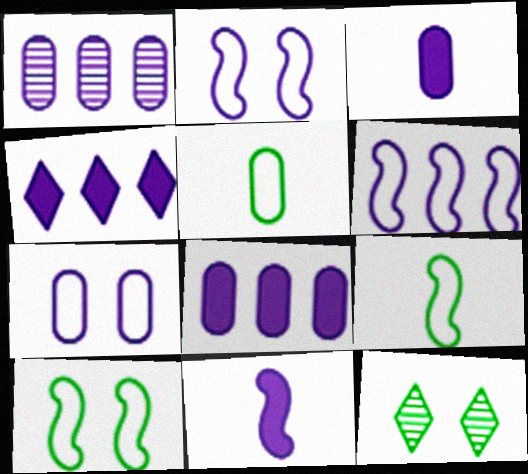[[1, 3, 7], 
[1, 4, 6]]